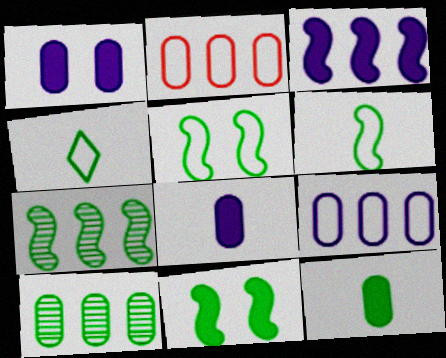[[4, 10, 11], 
[6, 7, 11]]